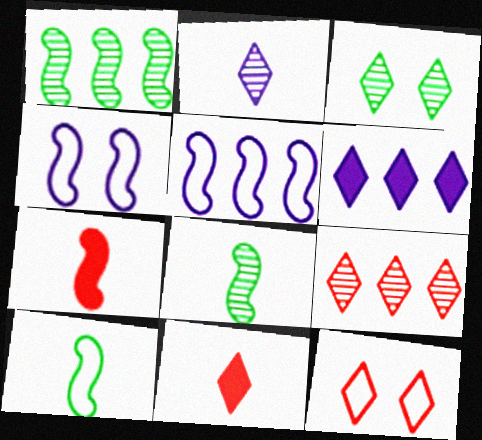[[1, 4, 7], 
[2, 3, 9], 
[9, 11, 12]]